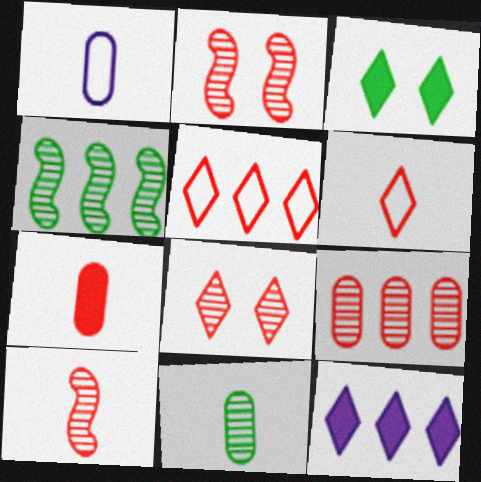[[1, 7, 11], 
[2, 5, 7], 
[6, 7, 10], 
[8, 9, 10]]